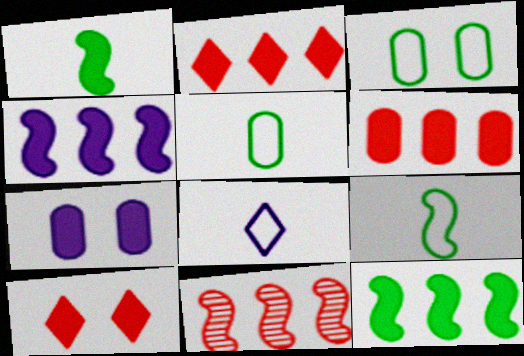[[1, 2, 7]]